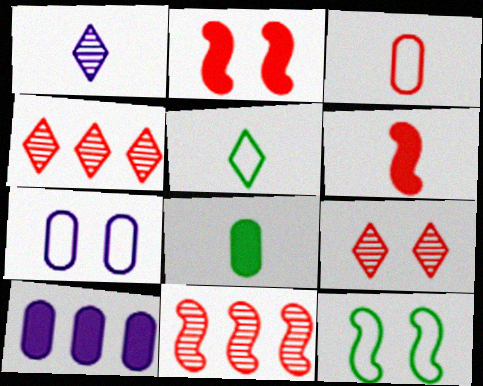[[2, 3, 4]]